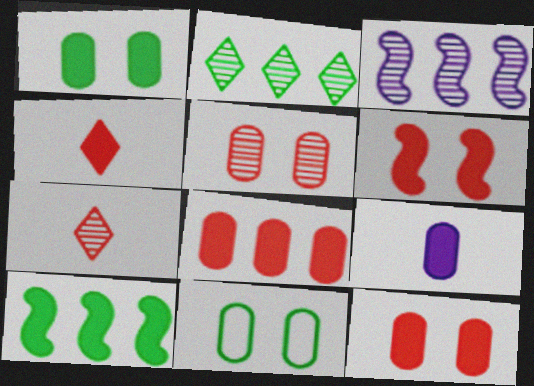[[1, 8, 9], 
[3, 4, 11], 
[4, 6, 8]]